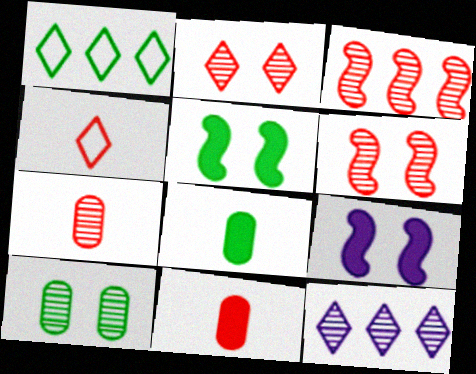[[1, 7, 9], 
[2, 3, 7]]